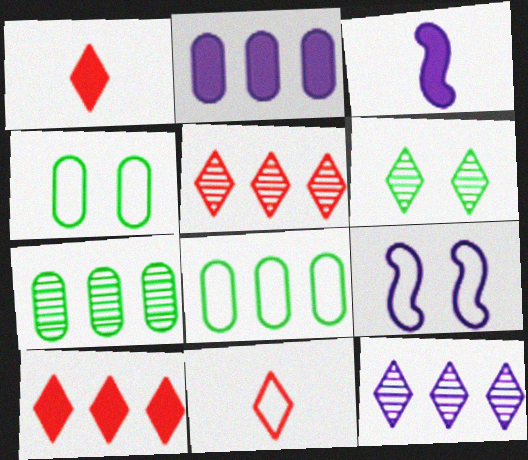[[1, 7, 9], 
[3, 4, 5], 
[8, 9, 11]]